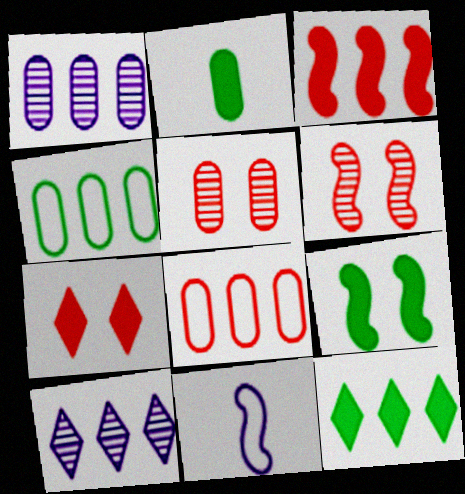[[2, 9, 12], 
[3, 4, 10], 
[5, 11, 12]]